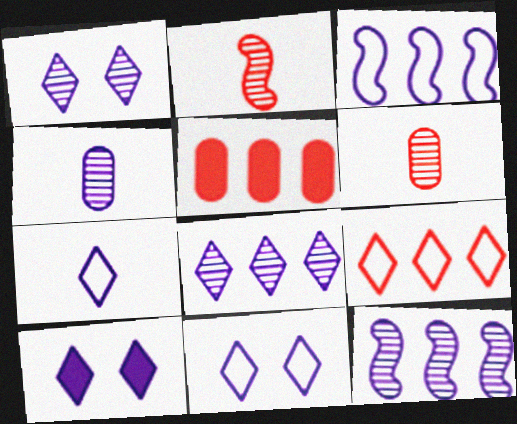[[1, 4, 12], 
[1, 10, 11], 
[3, 4, 10], 
[7, 8, 10]]